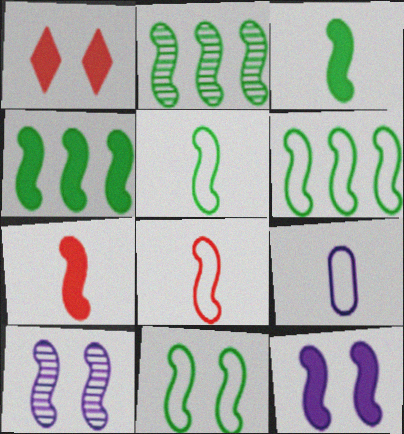[[1, 2, 9], 
[2, 3, 11], 
[2, 4, 6], 
[2, 8, 12], 
[4, 7, 12], 
[4, 8, 10], 
[5, 6, 11], 
[6, 7, 10]]